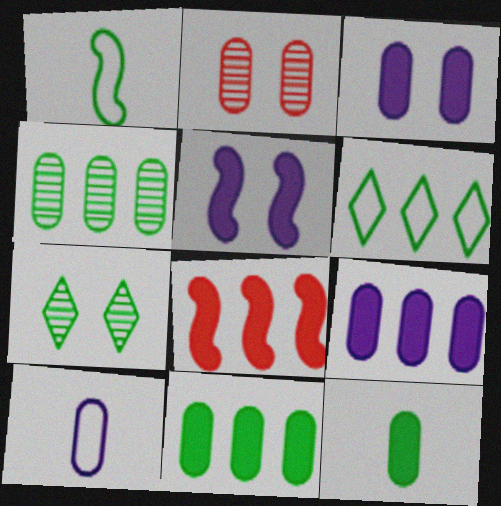[[1, 7, 11], 
[2, 10, 11], 
[7, 8, 10]]